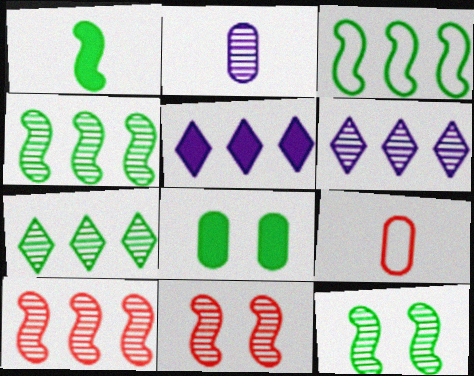[[1, 3, 12], 
[2, 7, 11], 
[5, 9, 12]]